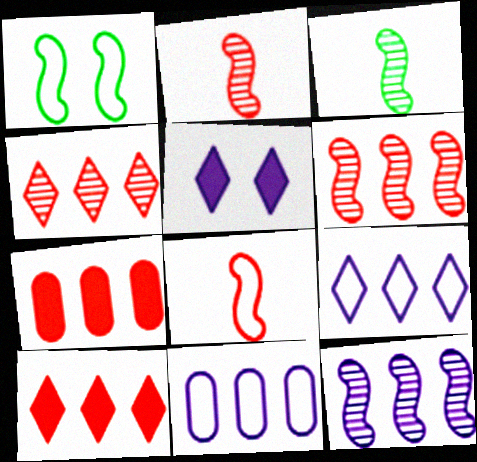[]